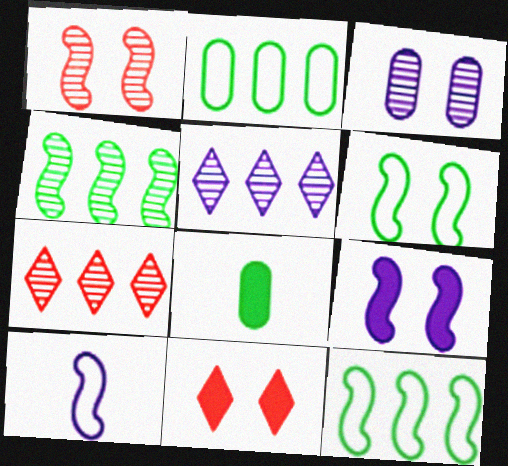[[1, 6, 9], 
[3, 6, 11]]